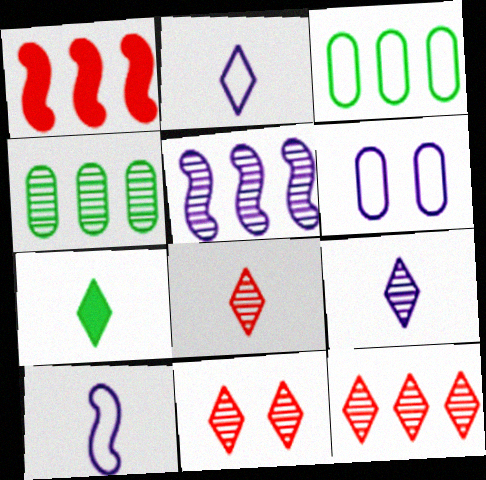[[2, 7, 8], 
[4, 5, 12], 
[8, 11, 12]]